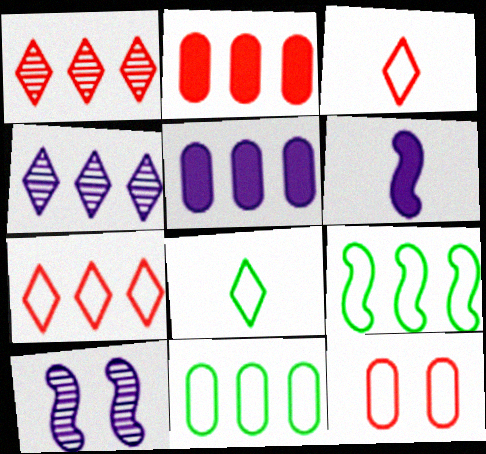[[1, 5, 9], 
[2, 4, 9], 
[2, 8, 10]]